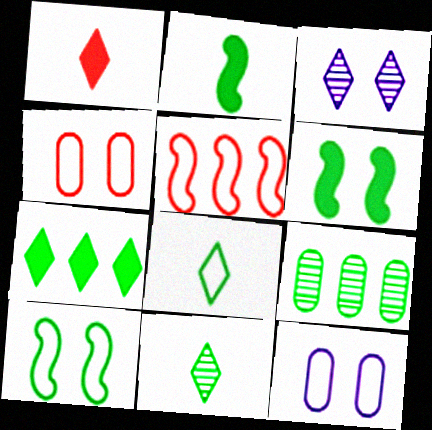[[3, 4, 6], 
[5, 8, 12], 
[6, 8, 9]]